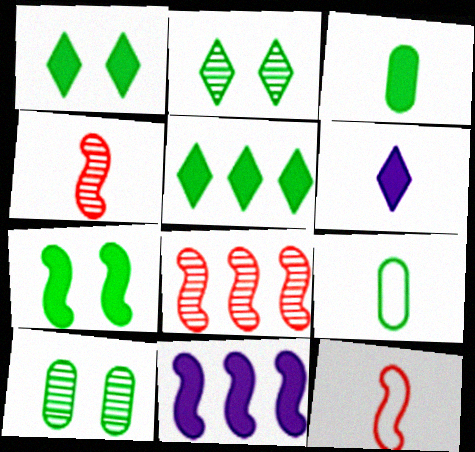[[3, 5, 7], 
[4, 6, 9]]